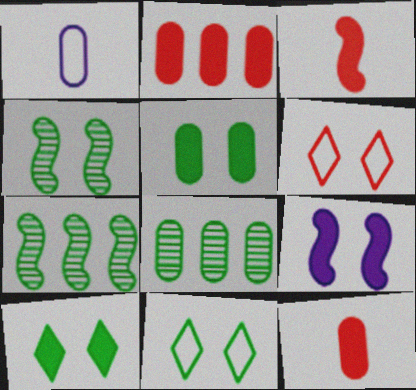[[4, 5, 11]]